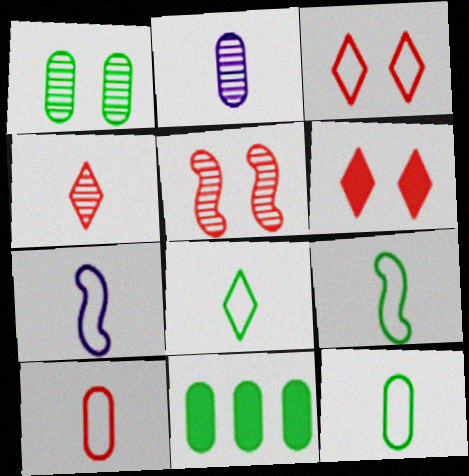[[1, 11, 12], 
[7, 8, 10], 
[8, 9, 12]]